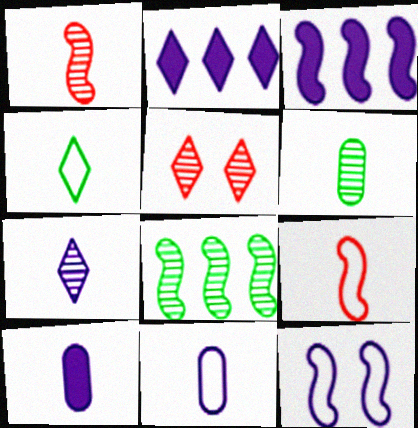[[1, 4, 10], 
[1, 6, 7], 
[2, 4, 5], 
[4, 9, 11]]